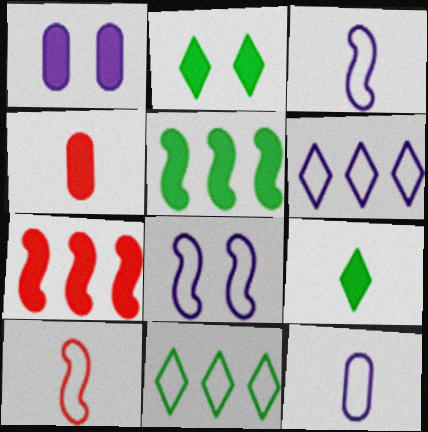[[1, 7, 9], 
[6, 8, 12]]